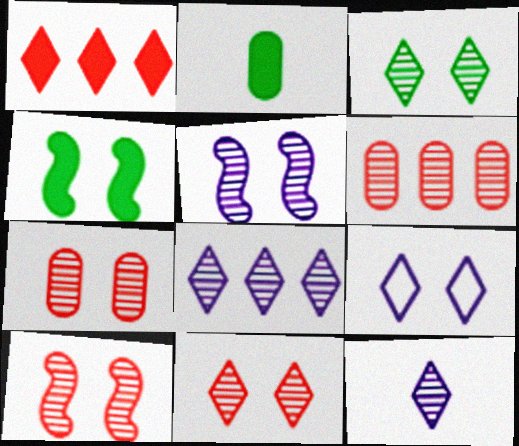[[3, 5, 7], 
[4, 7, 9], 
[7, 10, 11]]